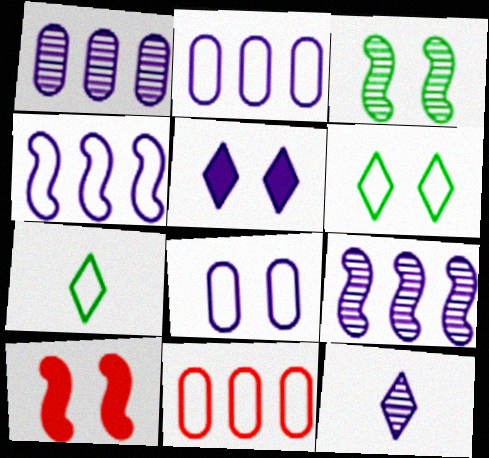[[1, 7, 10]]